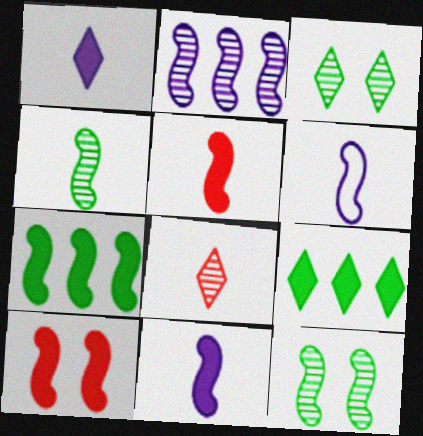[[4, 5, 6], 
[7, 10, 11]]